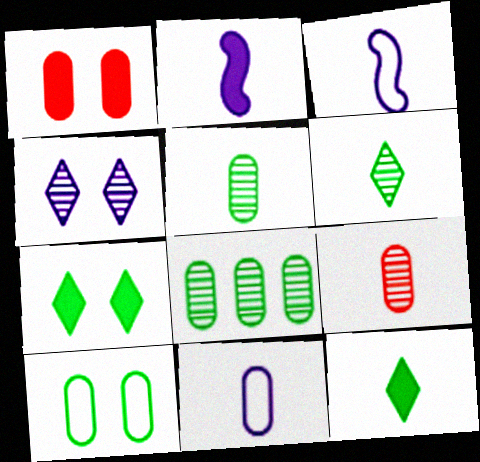[[1, 8, 11], 
[3, 9, 12]]